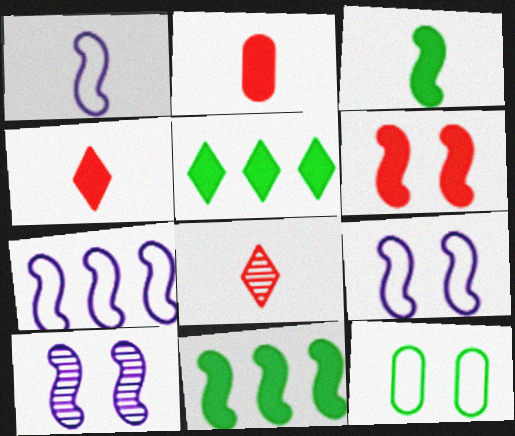[[1, 7, 9]]